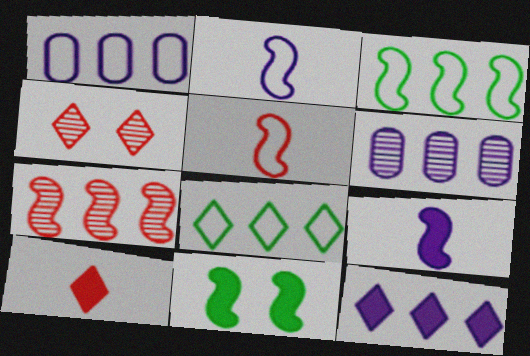[[2, 7, 11]]